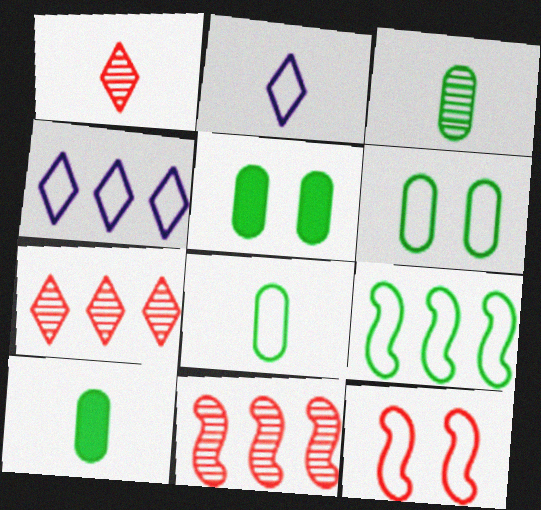[[2, 5, 11], 
[3, 8, 10], 
[4, 8, 12]]